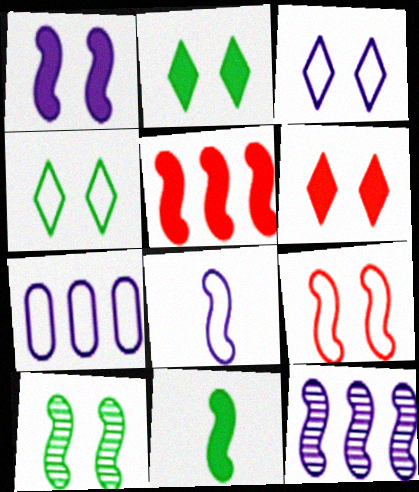[[1, 5, 11], 
[1, 8, 12], 
[1, 9, 10], 
[3, 7, 8], 
[5, 8, 10], 
[9, 11, 12]]